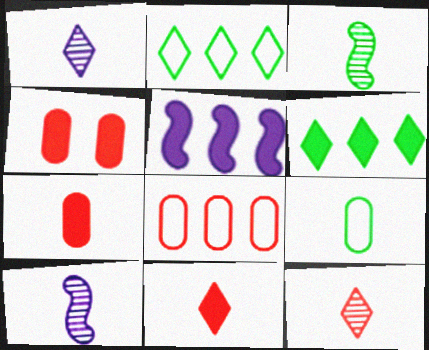[[2, 4, 10], 
[9, 10, 11]]